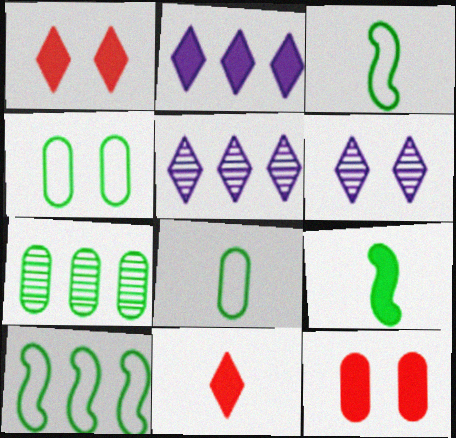[[2, 9, 12], 
[3, 5, 12]]